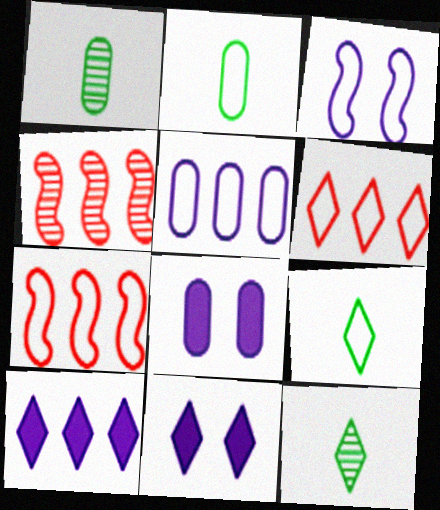[[1, 7, 11], 
[2, 3, 6], 
[2, 4, 11], 
[4, 8, 9], 
[6, 11, 12], 
[7, 8, 12]]